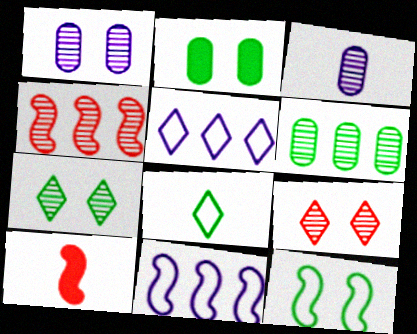[[2, 7, 12], 
[3, 4, 7], 
[3, 8, 10]]